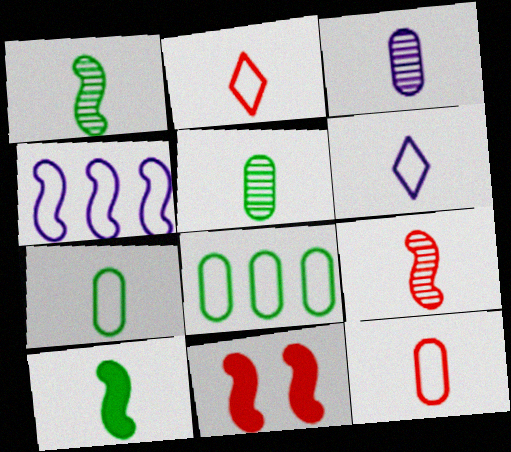[[1, 4, 11], 
[2, 3, 10]]